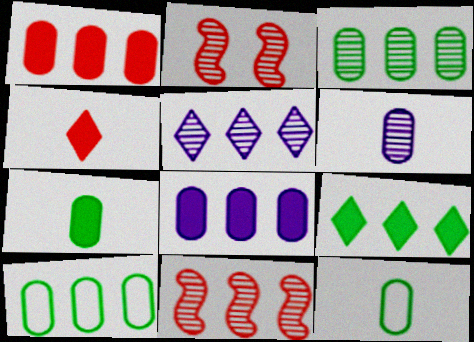[[3, 5, 11]]